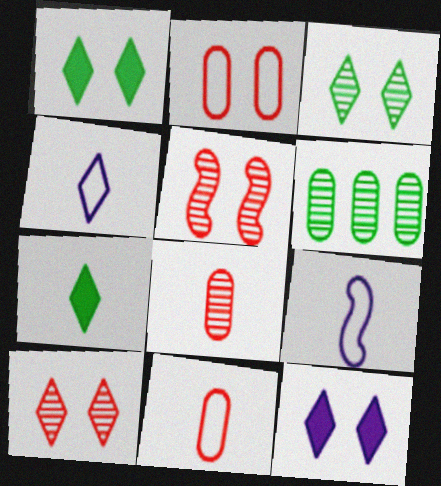[[7, 8, 9]]